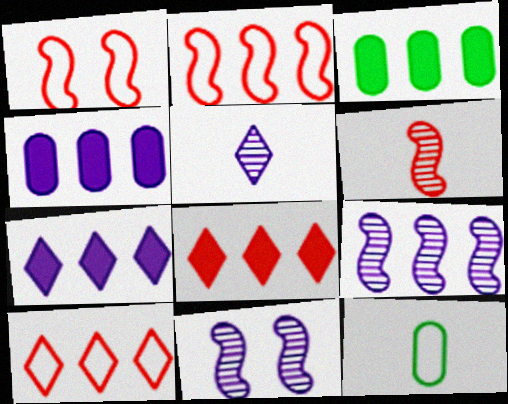[[1, 3, 5], 
[3, 9, 10], 
[8, 11, 12]]